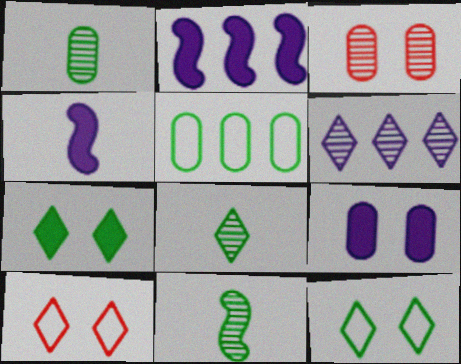[[1, 2, 10], 
[1, 8, 11], 
[3, 6, 11], 
[5, 7, 11]]